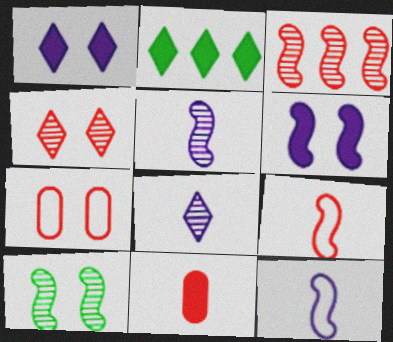[[1, 7, 10], 
[2, 5, 7], 
[2, 6, 11], 
[3, 5, 10]]